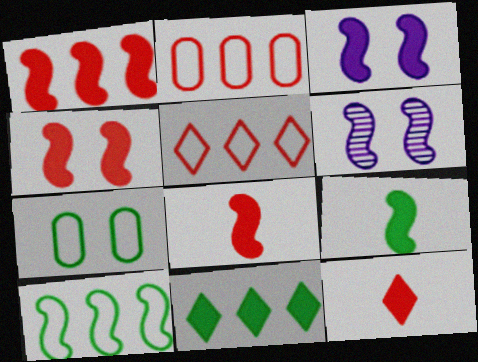[[1, 3, 9], 
[1, 4, 8], 
[6, 8, 10]]